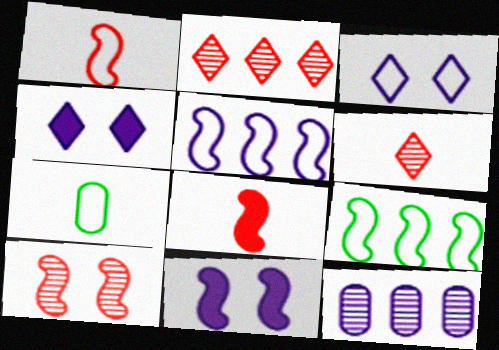[[2, 7, 11]]